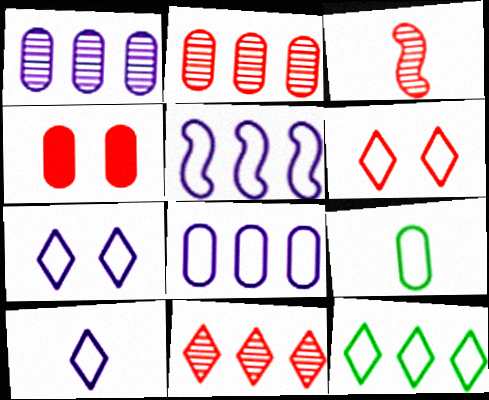[[1, 4, 9], 
[5, 6, 9], 
[6, 10, 12]]